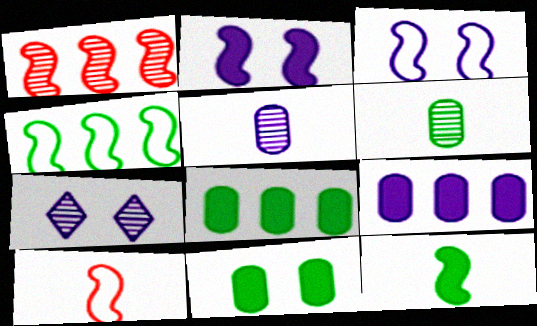[[1, 3, 12], 
[1, 6, 7], 
[3, 4, 10], 
[7, 8, 10]]